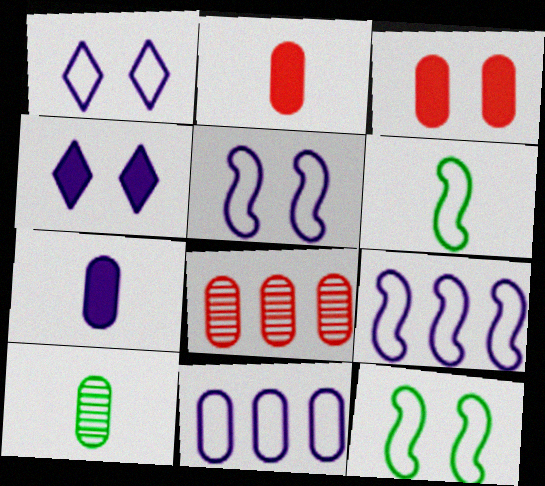[[3, 10, 11], 
[4, 6, 8]]